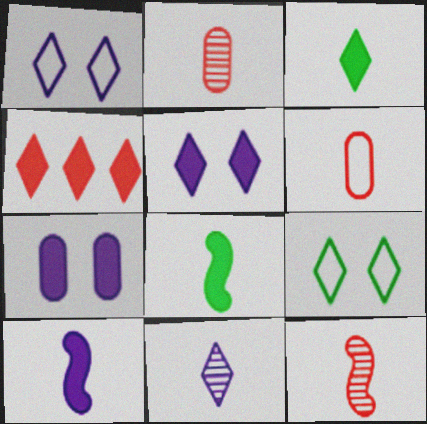[[3, 4, 5], 
[4, 7, 8], 
[4, 9, 11], 
[6, 8, 11]]